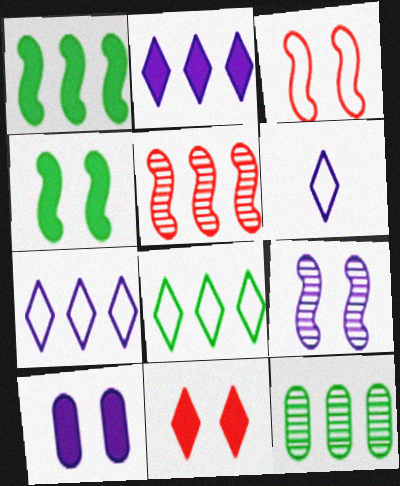[[1, 8, 12], 
[3, 4, 9], 
[4, 10, 11]]